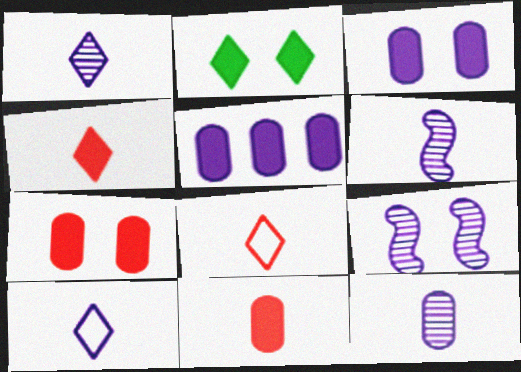[[1, 6, 12], 
[5, 9, 10]]